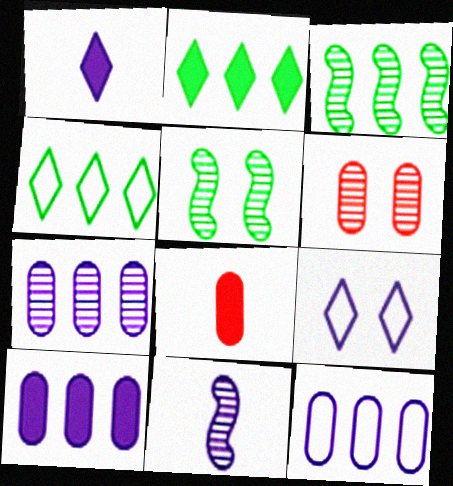[[3, 8, 9], 
[7, 10, 12], 
[9, 10, 11]]